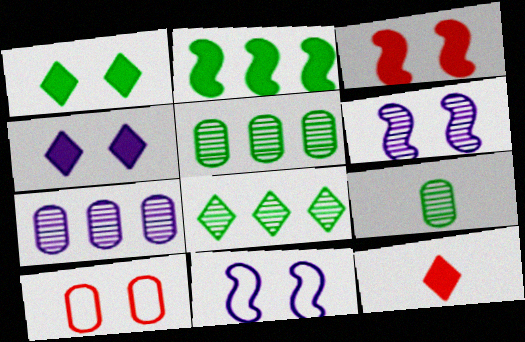[[1, 6, 10], 
[5, 11, 12]]